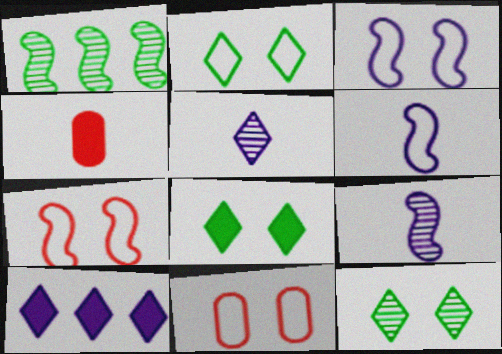[[2, 3, 11], 
[2, 8, 12]]